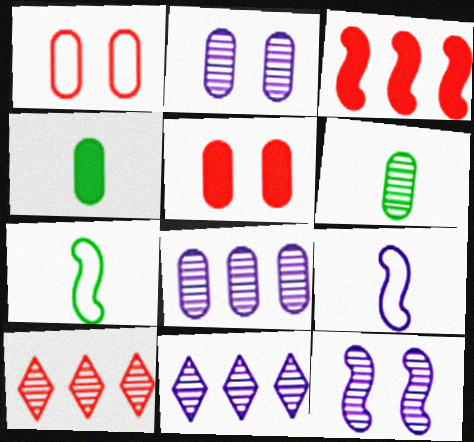[[1, 4, 8], 
[3, 7, 12], 
[5, 7, 11], 
[6, 10, 12]]